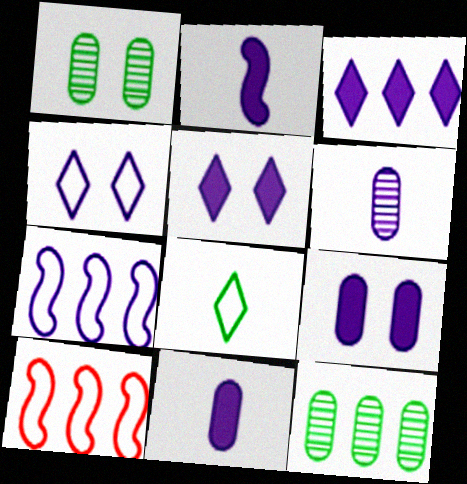[[2, 3, 9], 
[3, 10, 12], 
[5, 6, 7]]